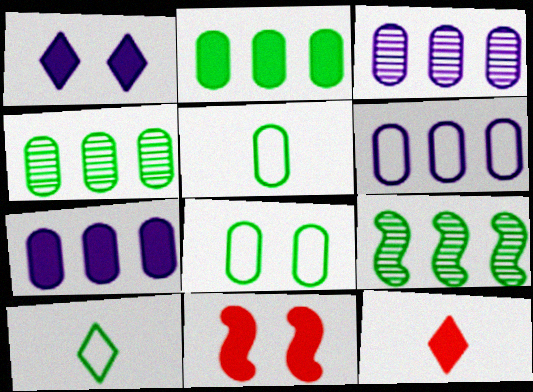[[3, 6, 7], 
[3, 10, 11]]